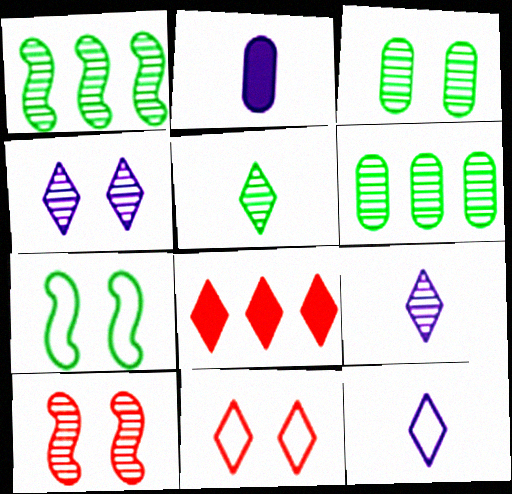[[1, 2, 11], 
[1, 3, 5], 
[3, 4, 10], 
[6, 9, 10]]